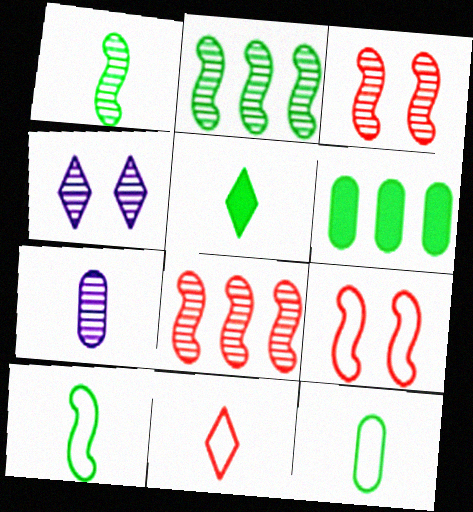[[1, 5, 12]]